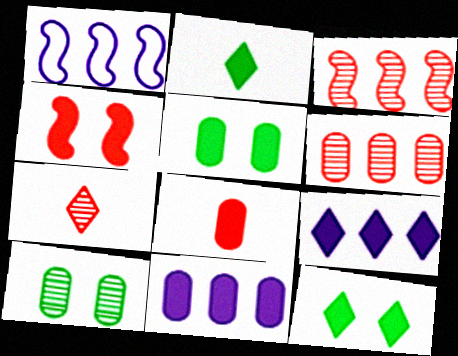[[1, 5, 7], 
[2, 4, 11], 
[5, 8, 11]]